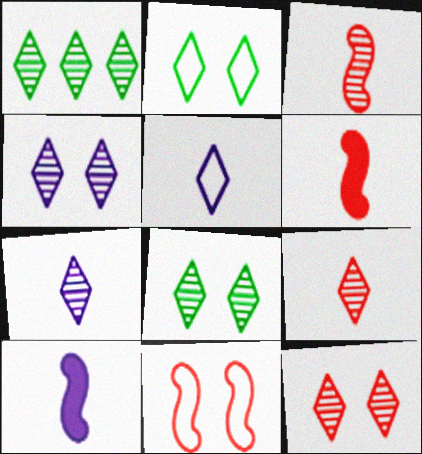[[1, 4, 9], 
[1, 7, 12], 
[4, 8, 12]]